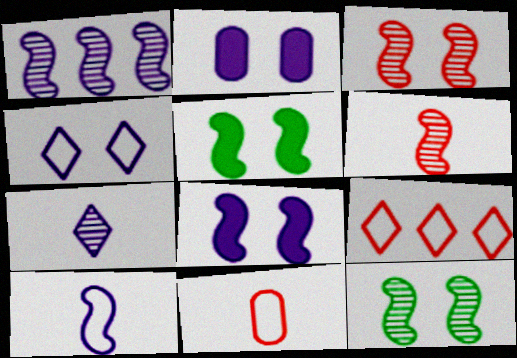[[1, 6, 12], 
[1, 8, 10]]